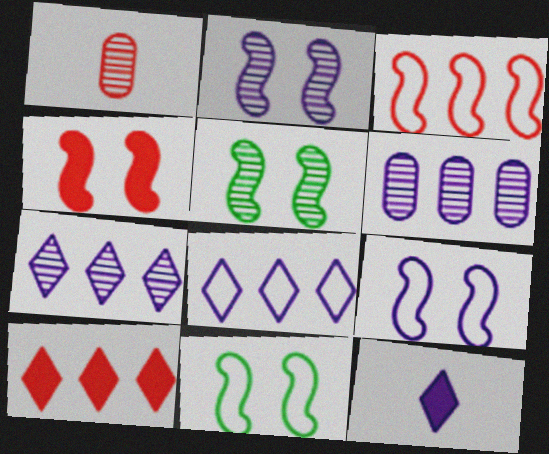[[1, 5, 7], 
[2, 4, 11], 
[4, 5, 9], 
[6, 9, 12]]